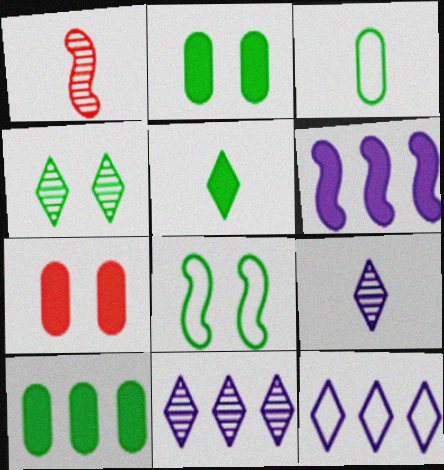[[1, 2, 12], 
[1, 6, 8], 
[2, 4, 8], 
[5, 6, 7]]